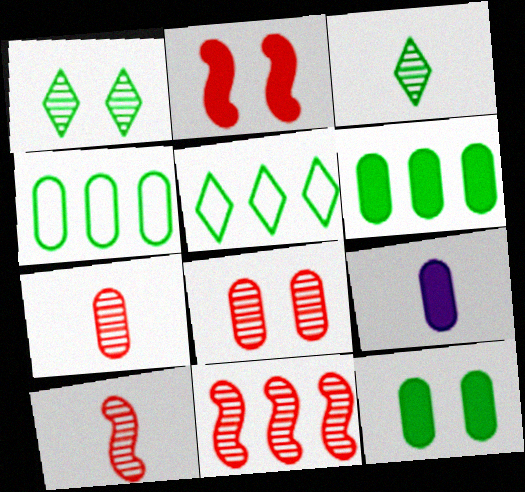[[4, 8, 9]]